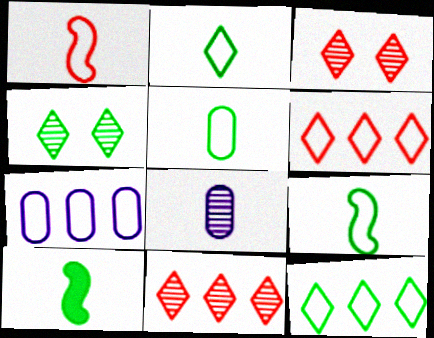[[2, 5, 9], 
[3, 7, 10]]